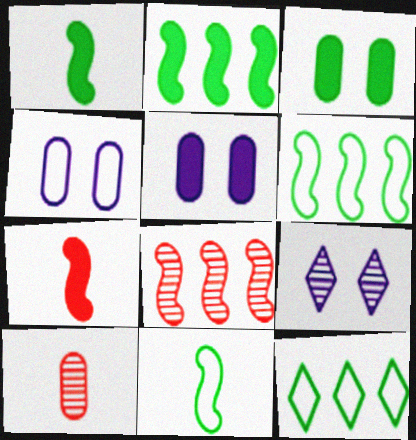[]